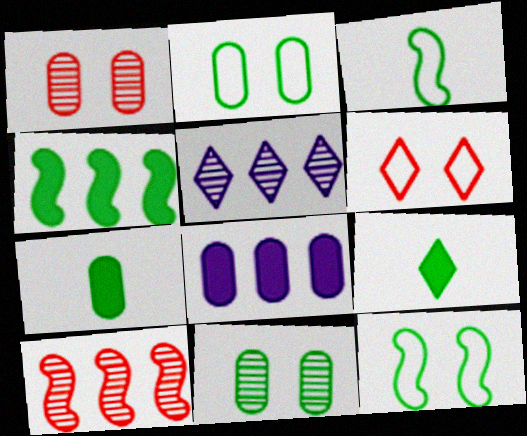[[5, 6, 9]]